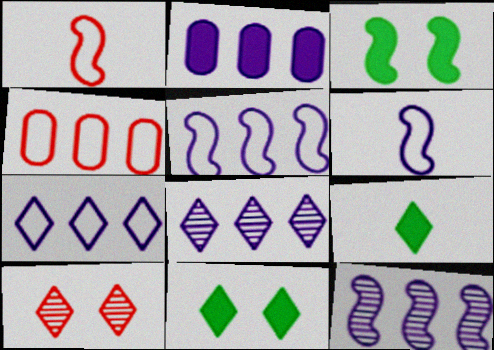[[1, 3, 12], 
[2, 5, 8], 
[2, 7, 12], 
[7, 9, 10]]